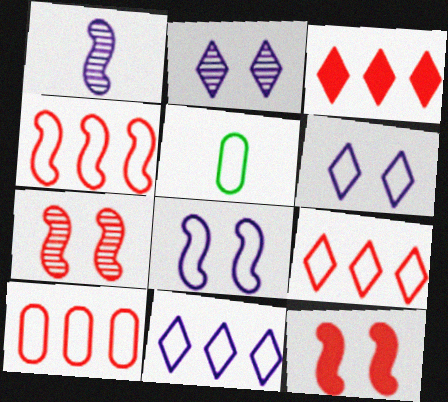[[4, 5, 6], 
[4, 9, 10], 
[5, 8, 9]]